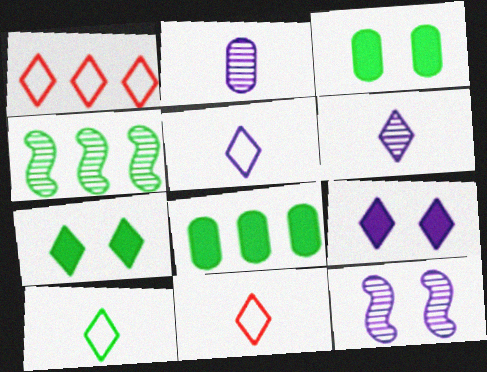[[1, 6, 7], 
[3, 4, 10], 
[5, 10, 11], 
[8, 11, 12]]